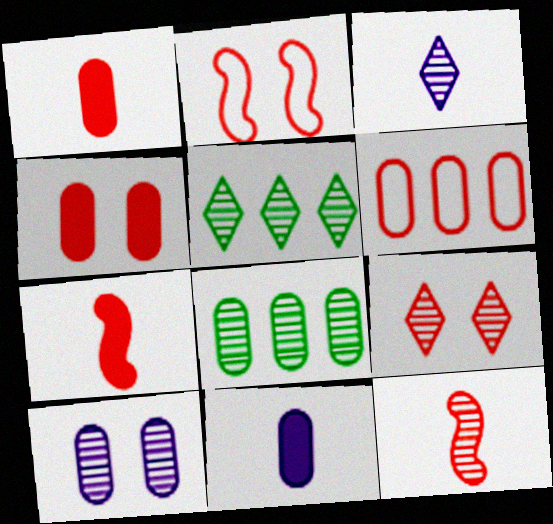[[2, 4, 9], 
[2, 5, 11], 
[3, 5, 9], 
[5, 10, 12], 
[6, 7, 9]]